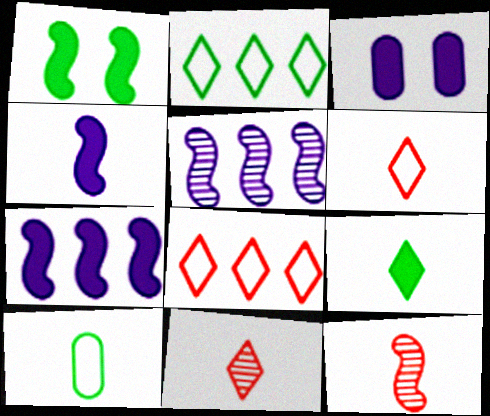[[2, 3, 12], 
[4, 10, 11]]